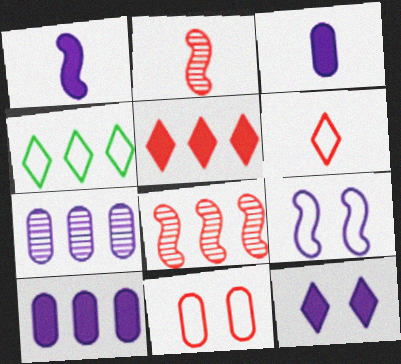[[1, 10, 12], 
[2, 5, 11], 
[4, 8, 10]]